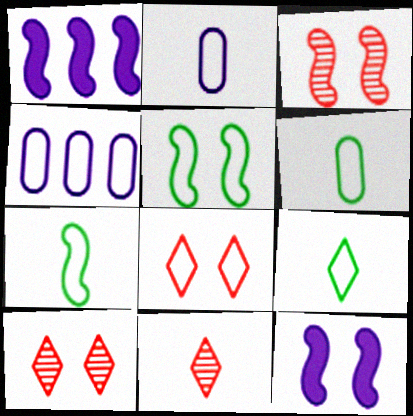[[1, 3, 7], 
[1, 6, 10], 
[3, 5, 12], 
[4, 7, 8], 
[6, 7, 9]]